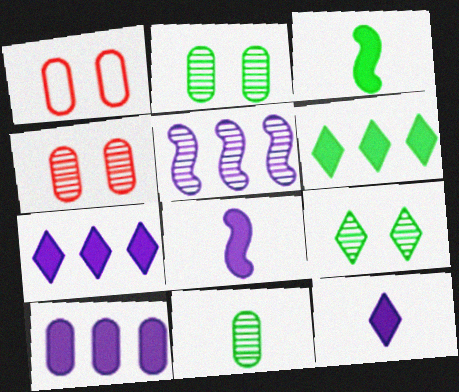[[1, 10, 11]]